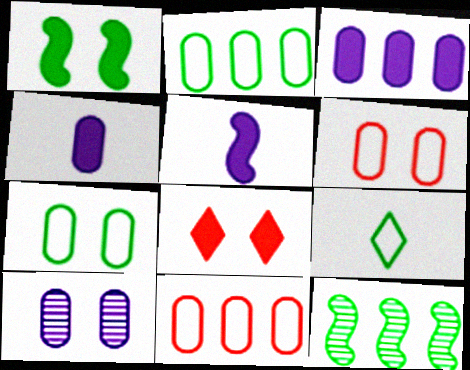[]